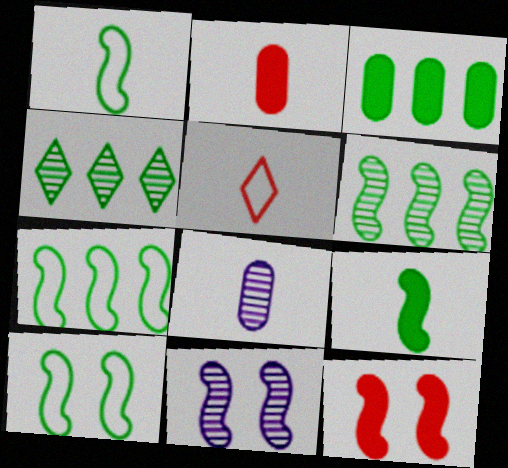[[1, 7, 10], 
[3, 4, 7], 
[3, 5, 11], 
[5, 8, 9], 
[6, 9, 10], 
[10, 11, 12]]